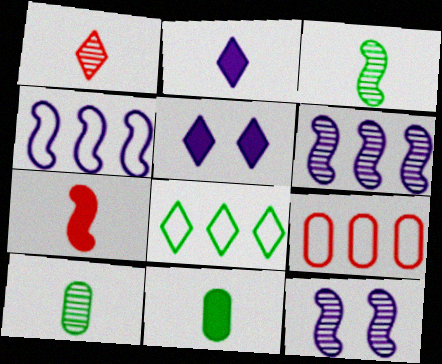[[1, 5, 8], 
[2, 7, 11], 
[3, 5, 9], 
[4, 8, 9]]